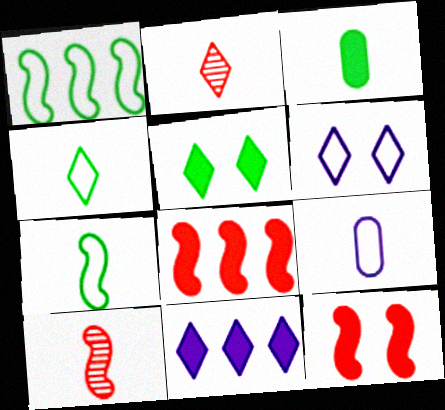[[3, 11, 12]]